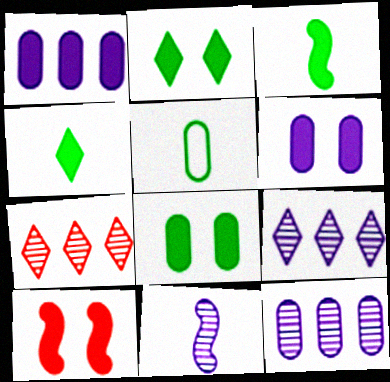[[1, 4, 10], 
[2, 6, 10], 
[5, 9, 10]]